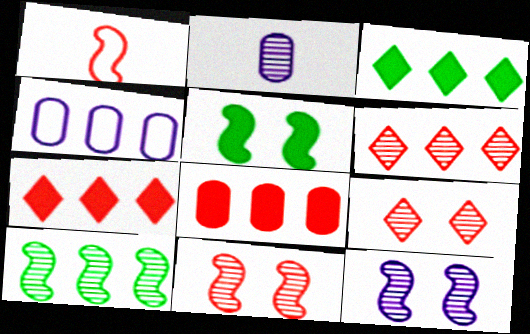[[1, 8, 9], 
[2, 9, 10], 
[4, 7, 10]]